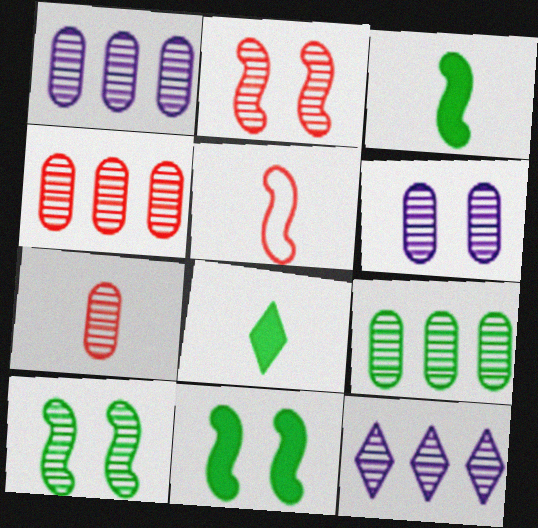[[1, 4, 9], 
[6, 7, 9], 
[7, 10, 12]]